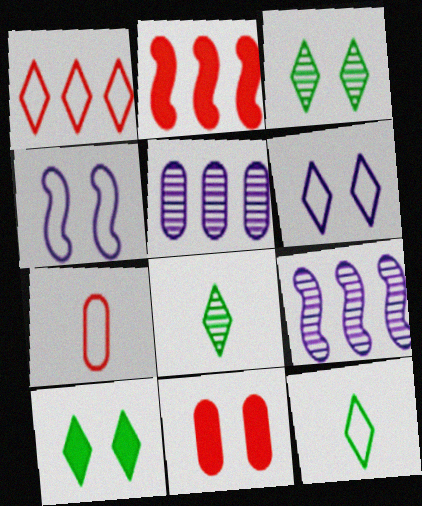[[1, 6, 12], 
[3, 4, 11], 
[7, 9, 10], 
[9, 11, 12]]